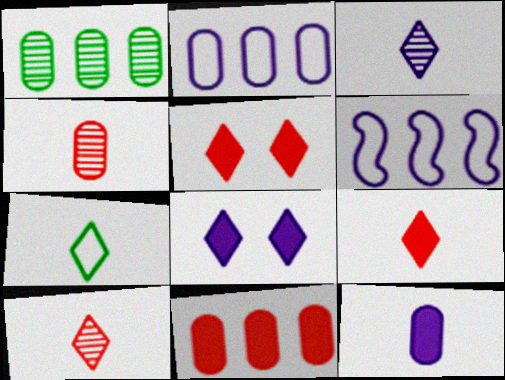[[1, 2, 11], 
[3, 7, 9]]